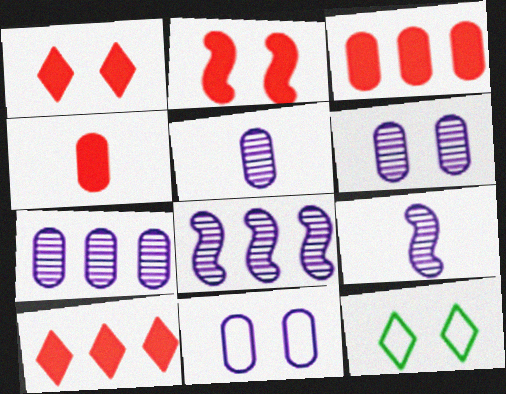[[2, 4, 10], 
[2, 6, 12], 
[3, 9, 12], 
[4, 8, 12], 
[5, 6, 7]]